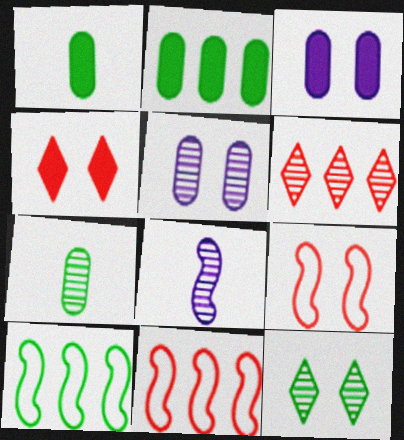[[1, 10, 12], 
[3, 9, 12]]